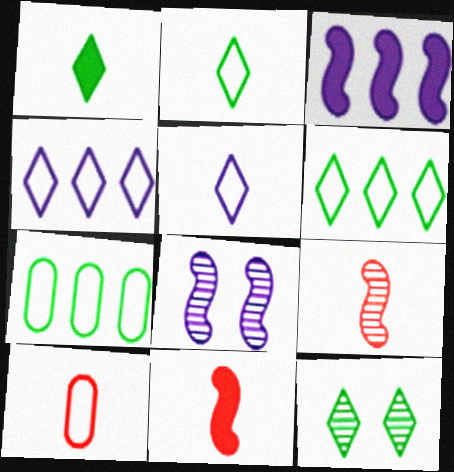[[1, 6, 12], 
[3, 10, 12]]